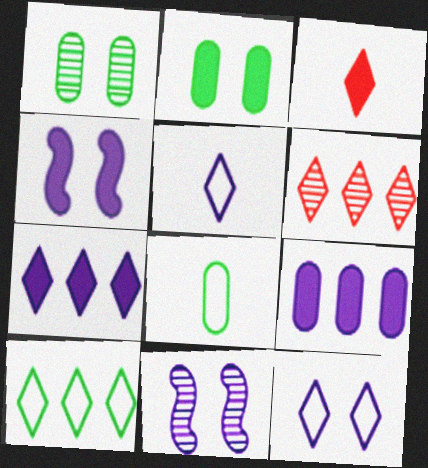[[4, 6, 8], 
[5, 9, 11], 
[6, 7, 10]]